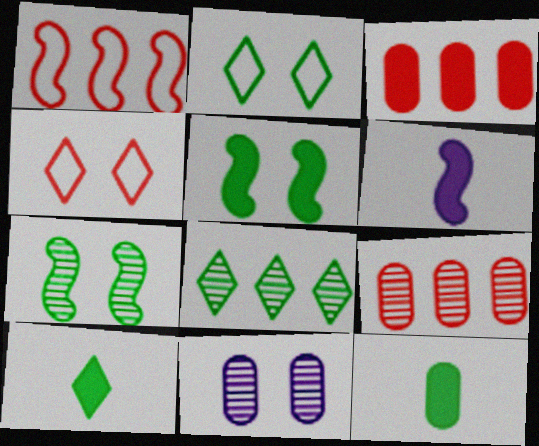[[1, 6, 7], 
[1, 10, 11], 
[2, 6, 9], 
[2, 8, 10], 
[4, 5, 11]]